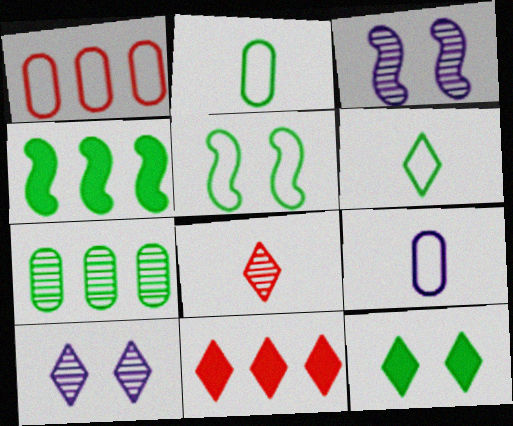[[2, 3, 11], 
[3, 7, 8], 
[6, 10, 11]]